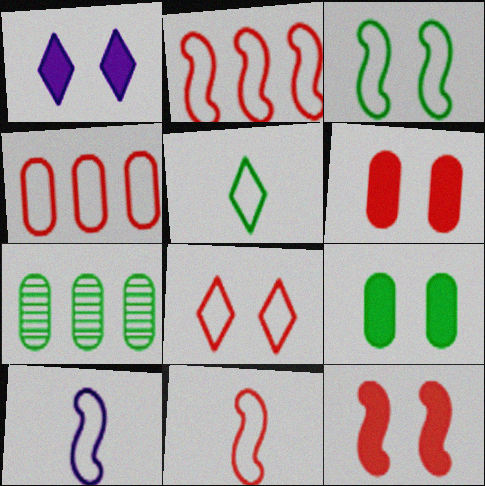[[1, 7, 11], 
[1, 9, 12], 
[2, 3, 10], 
[4, 8, 11]]